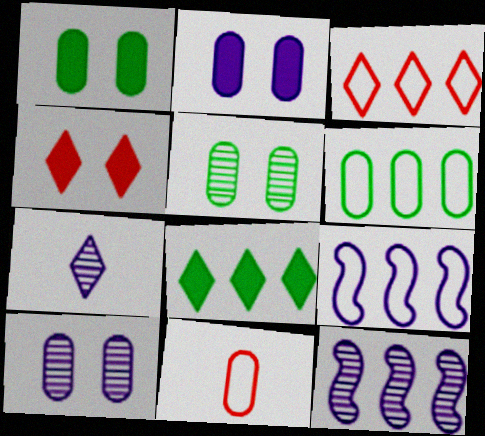[[2, 7, 9], 
[3, 6, 9], 
[7, 10, 12]]